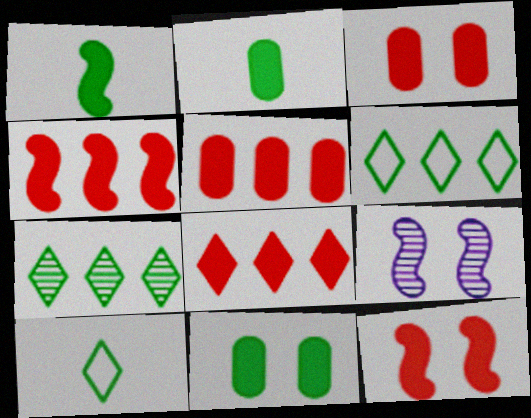[[4, 5, 8], 
[5, 9, 10]]